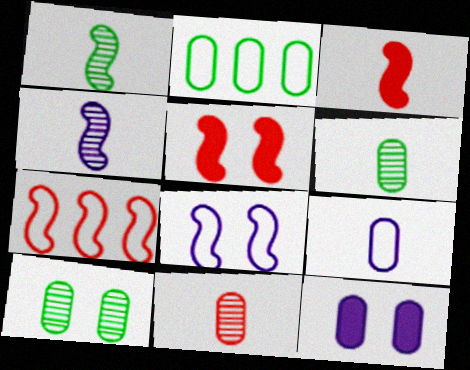[[2, 11, 12]]